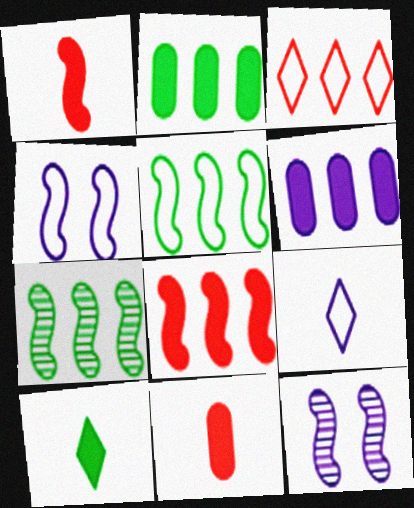[[1, 4, 7], 
[1, 5, 12], 
[3, 6, 7], 
[6, 9, 12]]